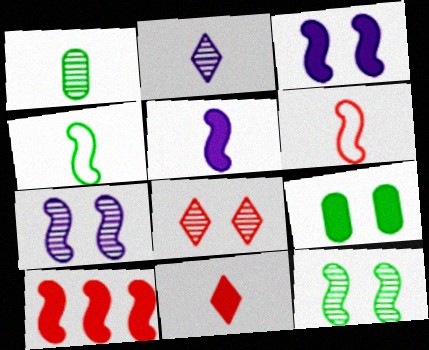[[4, 7, 10]]